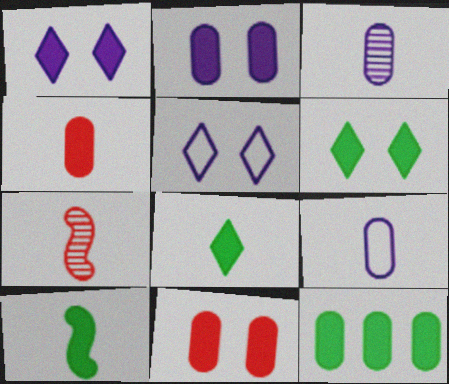[[2, 4, 12], 
[5, 7, 12], 
[6, 10, 12], 
[7, 8, 9]]